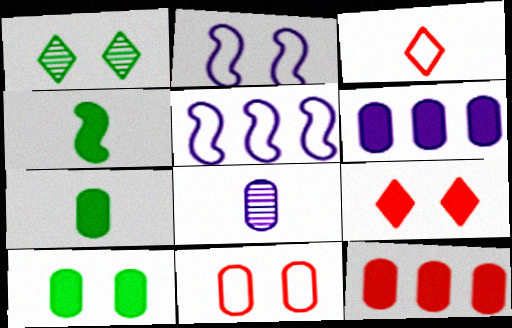[[3, 4, 8], 
[4, 6, 9]]